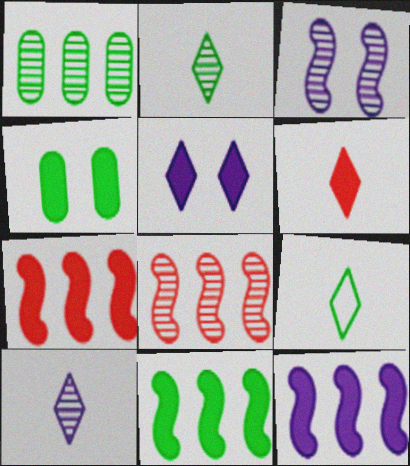[[4, 6, 12], 
[6, 9, 10], 
[7, 11, 12]]